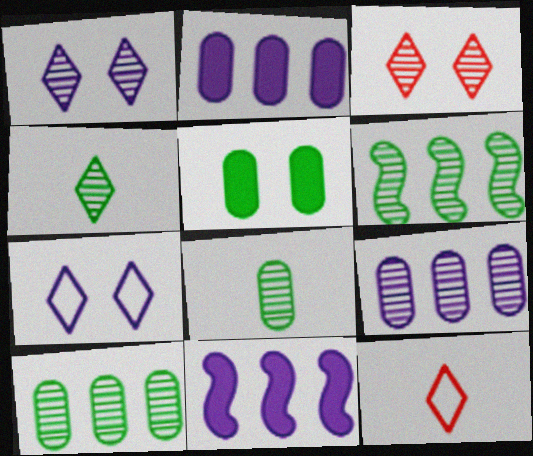[]